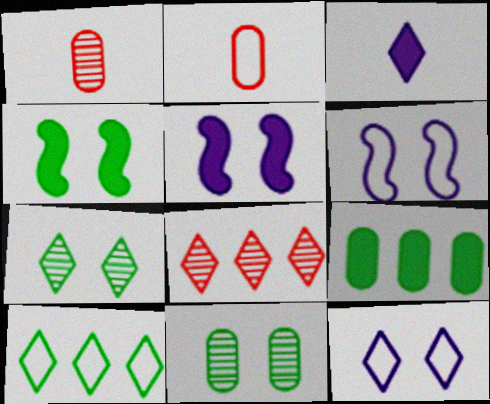[[1, 5, 10], 
[2, 6, 10]]